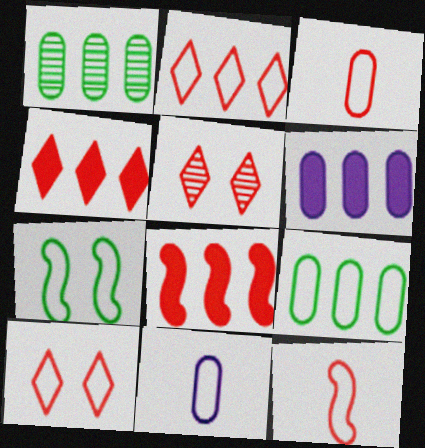[[2, 7, 11], 
[3, 5, 8]]